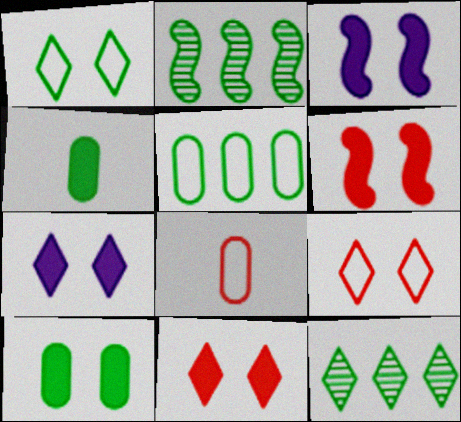[[1, 2, 4], 
[2, 7, 8], 
[3, 8, 12], 
[3, 10, 11], 
[6, 7, 10]]